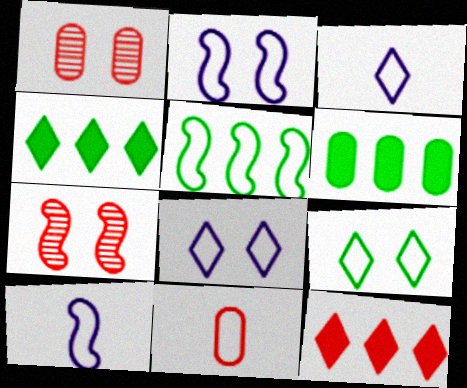[[1, 4, 10], 
[3, 6, 7], 
[5, 8, 11], 
[7, 11, 12]]